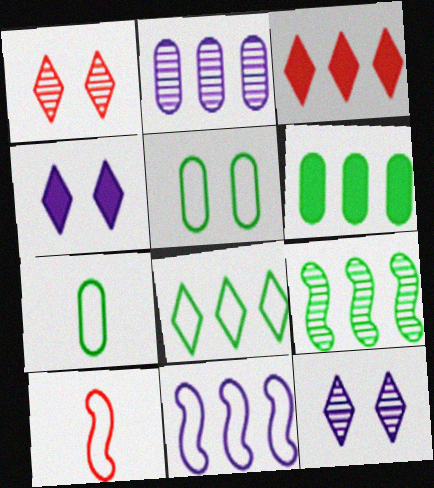[[6, 8, 9], 
[6, 10, 12]]